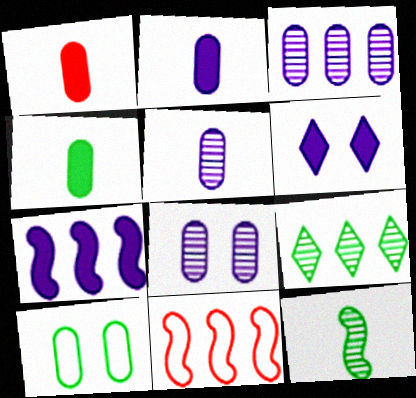[[1, 2, 4], 
[1, 3, 10], 
[2, 6, 7], 
[3, 5, 8]]